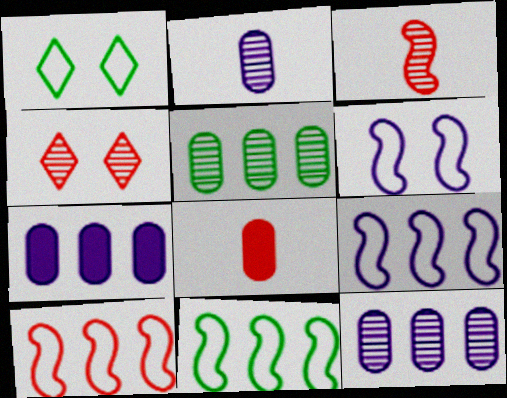[[1, 3, 7], 
[4, 8, 10], 
[9, 10, 11]]